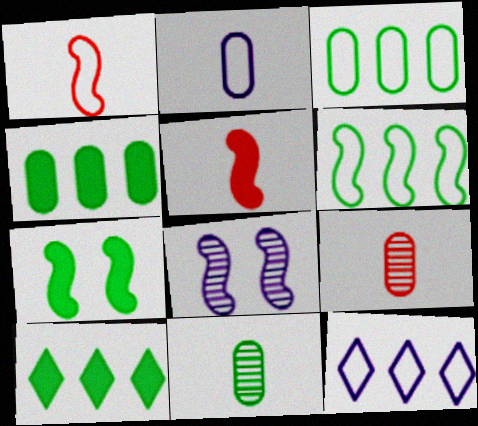[[5, 6, 8], 
[7, 9, 12]]